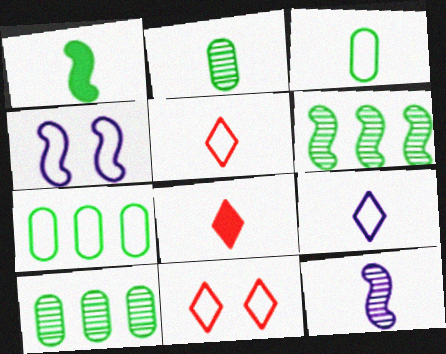[[3, 8, 12], 
[4, 5, 7], 
[4, 8, 10]]